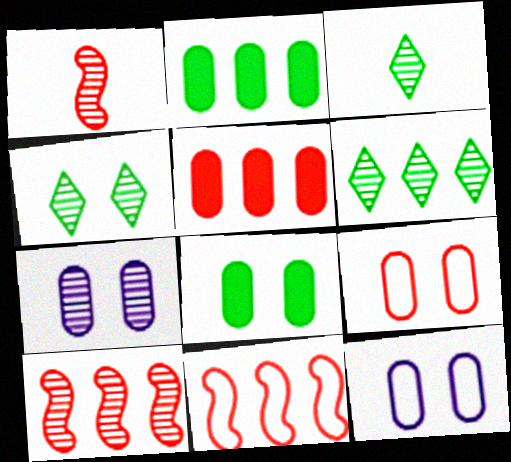[[1, 6, 7], 
[3, 4, 6], 
[3, 7, 10], 
[7, 8, 9]]